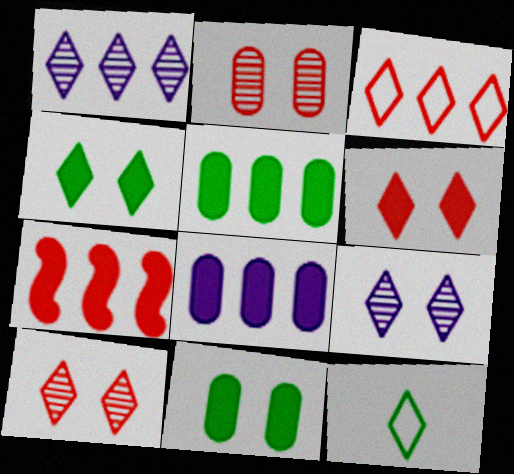[[1, 6, 12]]